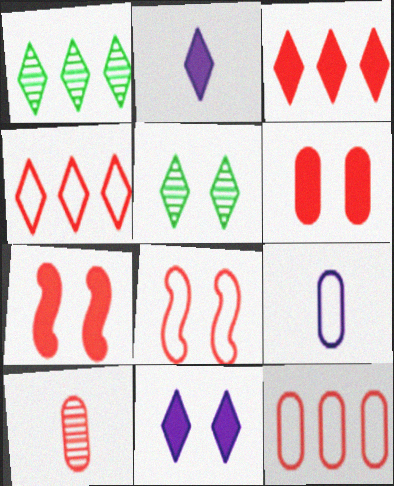[[1, 7, 9], 
[2, 4, 5], 
[3, 8, 10], 
[4, 7, 10], 
[6, 10, 12]]